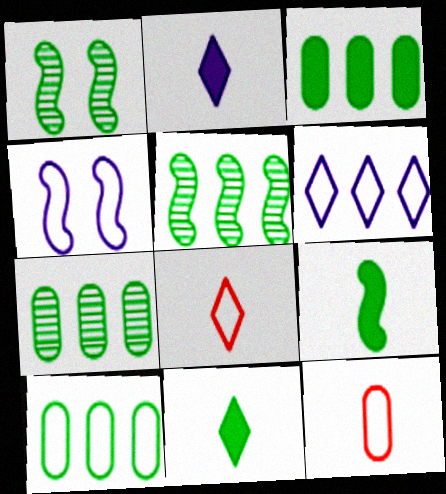[[1, 10, 11], 
[3, 7, 10], 
[4, 8, 10]]